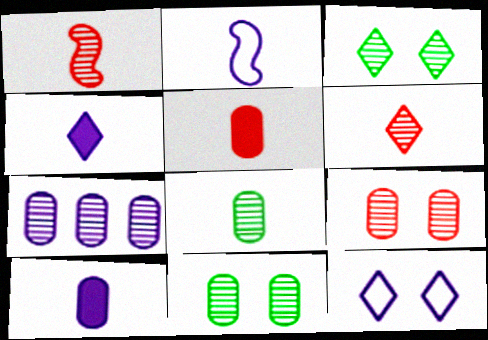[[1, 3, 7], 
[7, 8, 9]]